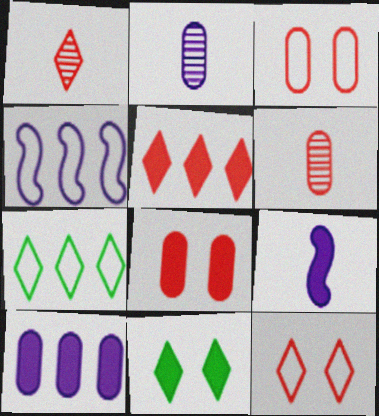[[1, 5, 12], 
[4, 6, 11]]